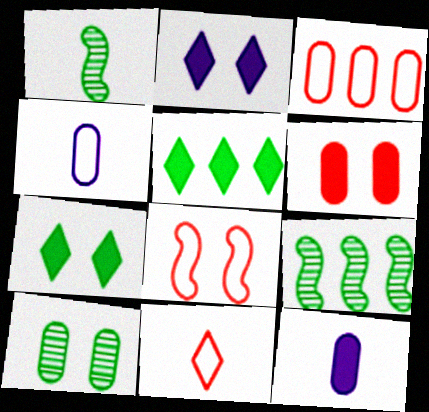[[1, 2, 3], 
[1, 11, 12], 
[2, 8, 10], 
[3, 8, 11], 
[3, 10, 12]]